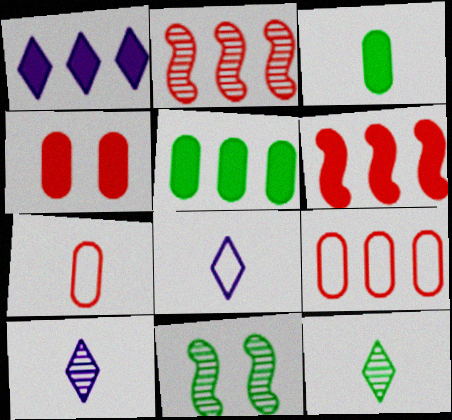[[1, 5, 6], 
[1, 7, 11]]